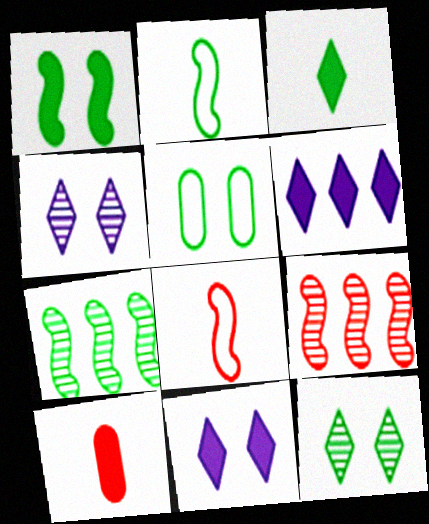[[1, 2, 7], 
[1, 5, 12], 
[1, 6, 10], 
[3, 5, 7]]